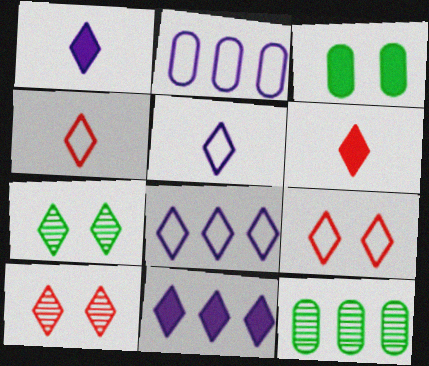[[4, 7, 11], 
[6, 7, 8]]